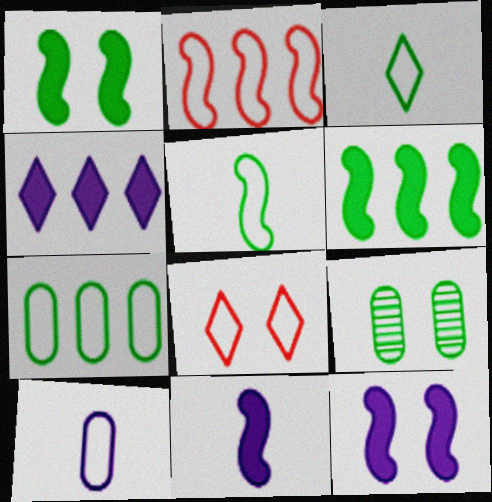[[3, 6, 9], 
[8, 9, 12]]